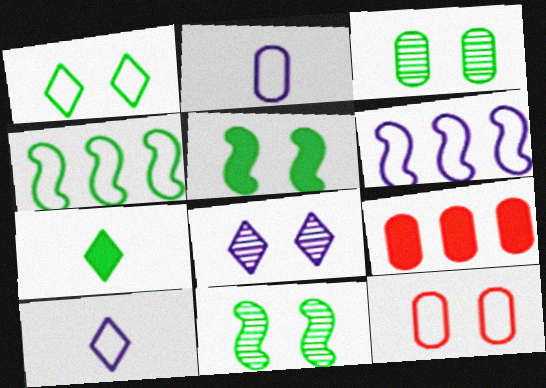[[1, 3, 5], 
[2, 3, 9], 
[3, 4, 7], 
[4, 10, 12], 
[5, 8, 12], 
[9, 10, 11]]